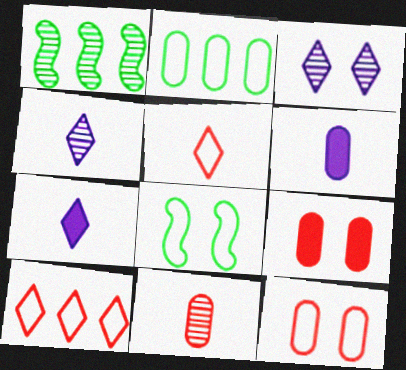[[1, 3, 11], 
[1, 7, 12], 
[3, 8, 9]]